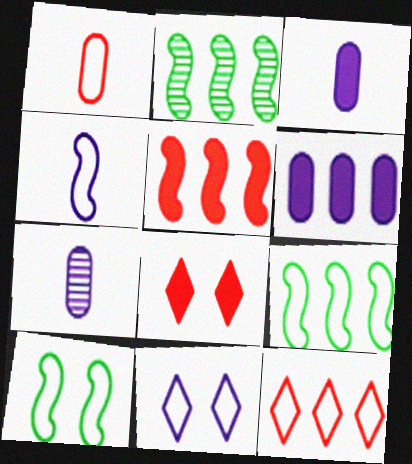[[1, 9, 11], 
[2, 6, 12], 
[7, 8, 9]]